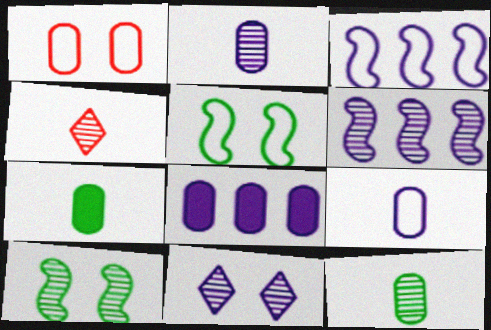[[1, 8, 12], 
[2, 6, 11], 
[4, 5, 8]]